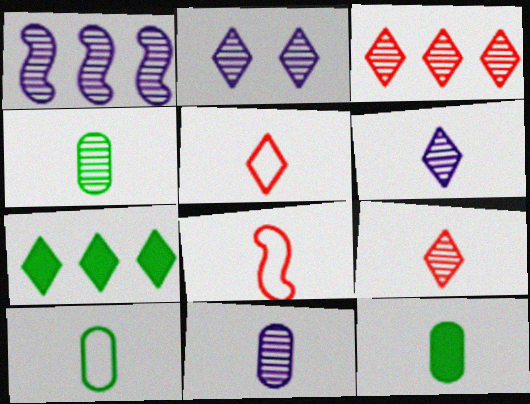[[1, 2, 11], 
[2, 5, 7], 
[4, 10, 12], 
[6, 8, 12]]